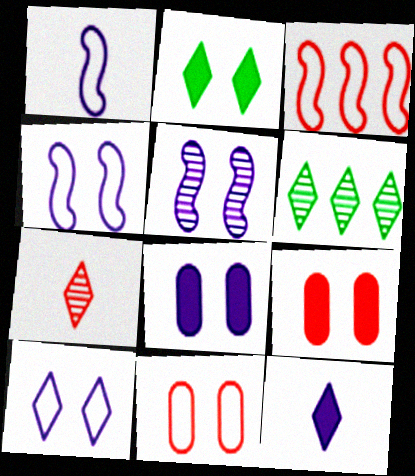[[1, 6, 9], 
[2, 5, 11], 
[3, 7, 9], 
[5, 8, 10]]